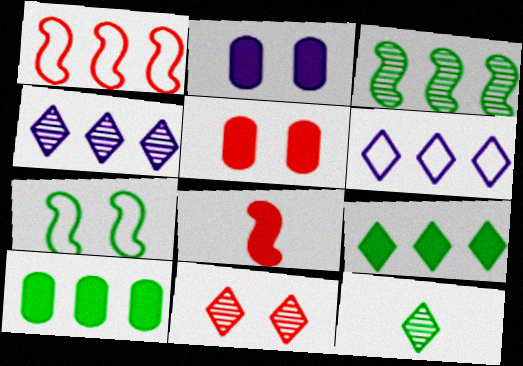[[1, 2, 12], 
[1, 4, 10], 
[2, 7, 11], 
[2, 8, 9], 
[4, 11, 12], 
[7, 10, 12]]